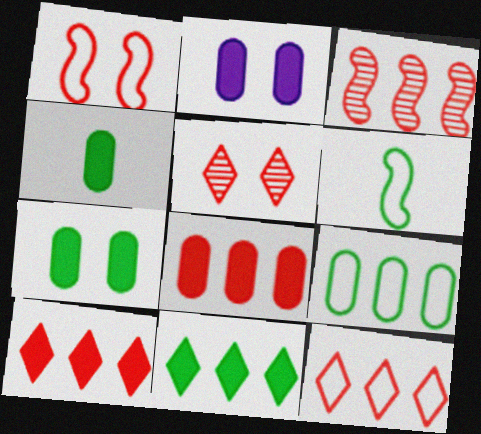[[2, 4, 8], 
[3, 8, 12]]